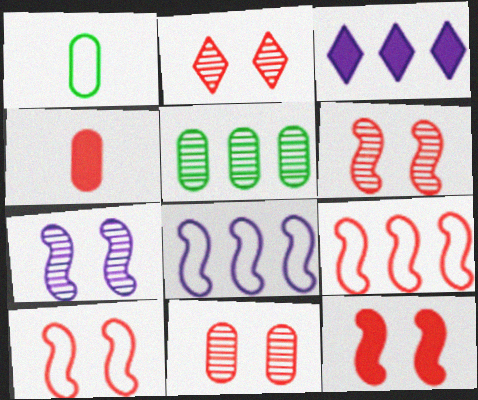[[1, 3, 6], 
[2, 4, 9], 
[2, 6, 11], 
[3, 5, 9], 
[6, 10, 12]]